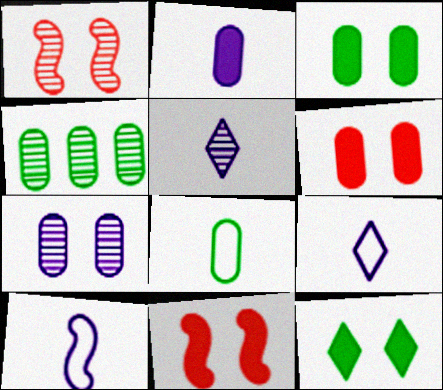[[1, 4, 5], 
[2, 5, 10], 
[3, 4, 8], 
[4, 9, 11]]